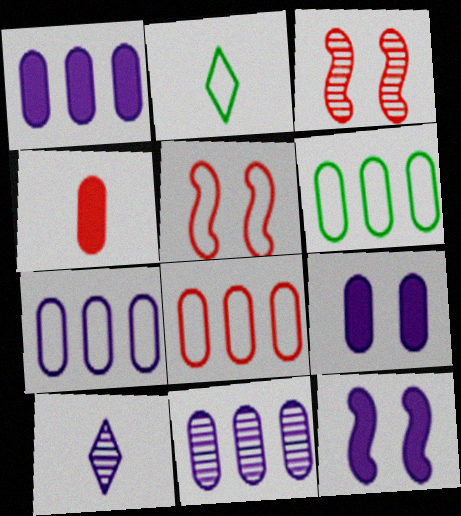[[1, 2, 3], 
[1, 7, 11], 
[2, 5, 7], 
[6, 7, 8], 
[7, 10, 12]]